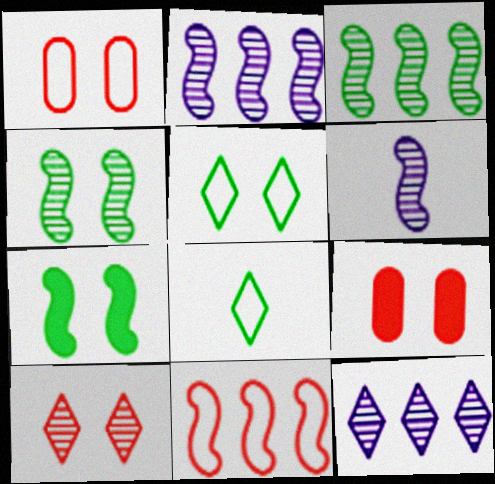[[2, 8, 9], 
[6, 7, 11]]